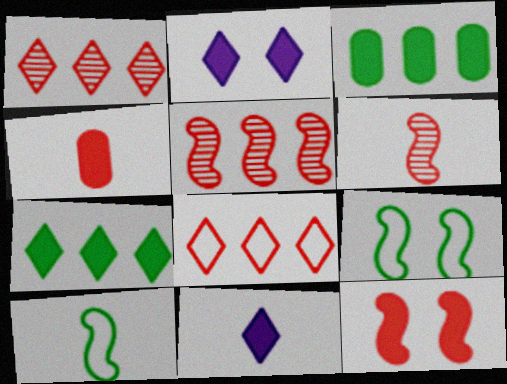[[3, 11, 12]]